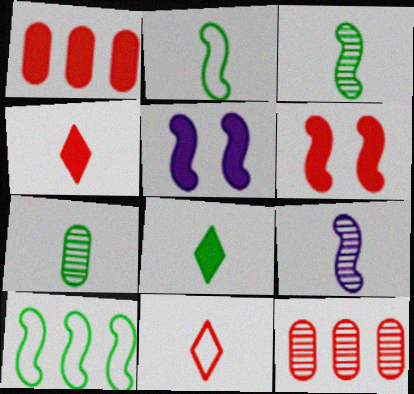[[1, 4, 6], 
[1, 5, 8], 
[2, 7, 8], 
[6, 9, 10], 
[6, 11, 12]]